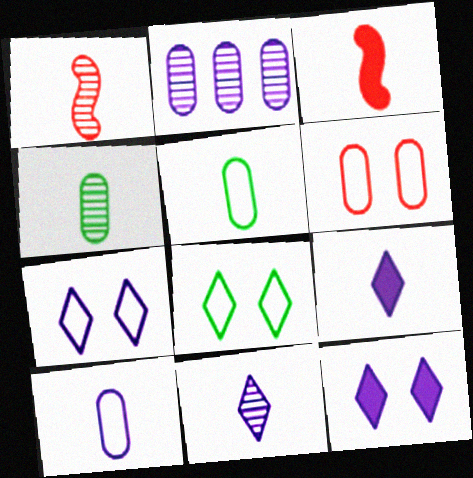[[1, 4, 11], 
[1, 5, 9], 
[2, 3, 8], 
[3, 5, 11]]